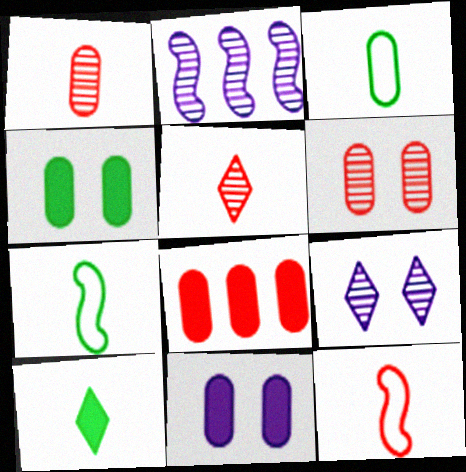[[7, 8, 9]]